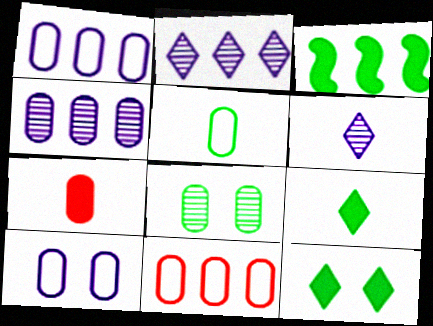[[1, 7, 8], 
[2, 3, 11], 
[5, 10, 11]]